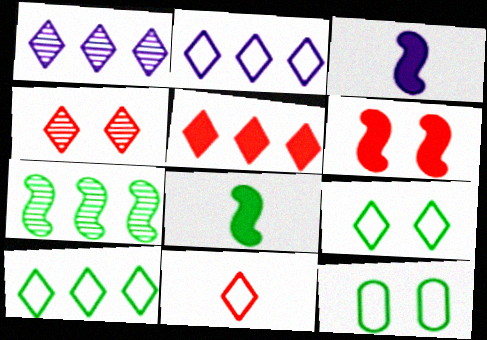[[1, 5, 10], 
[2, 9, 11], 
[4, 5, 11]]